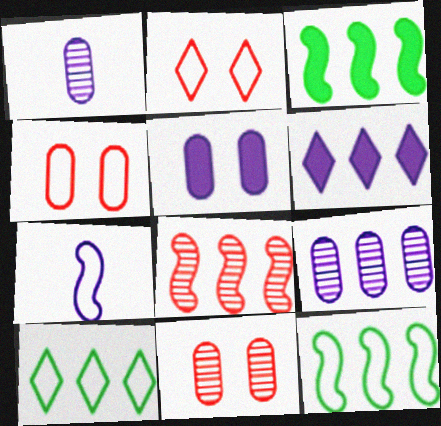[[1, 2, 3], 
[4, 7, 10]]